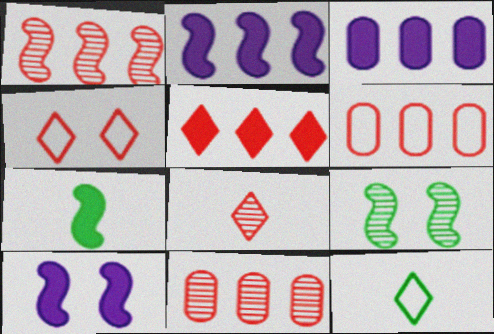[[1, 5, 6], 
[4, 5, 8], 
[10, 11, 12]]